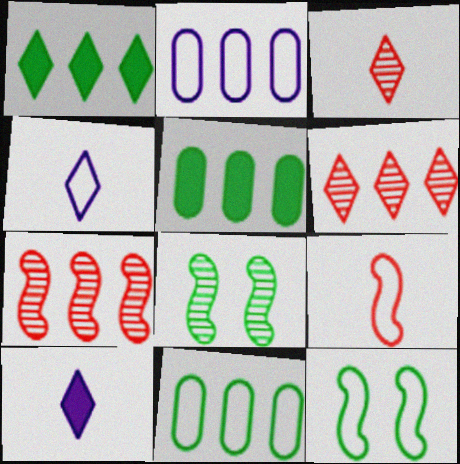[[1, 2, 7]]